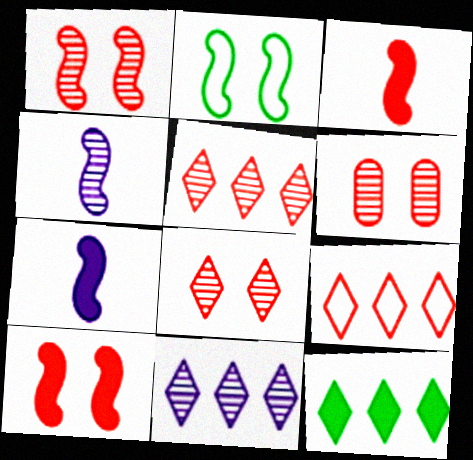[[1, 6, 8], 
[3, 6, 9], 
[9, 11, 12]]